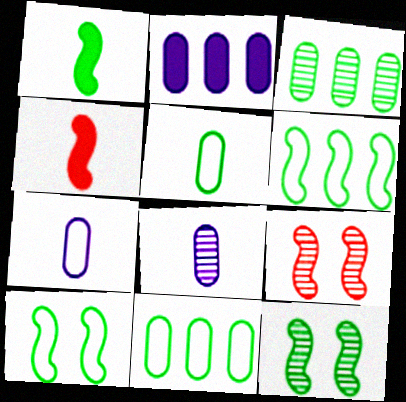[[1, 6, 12]]